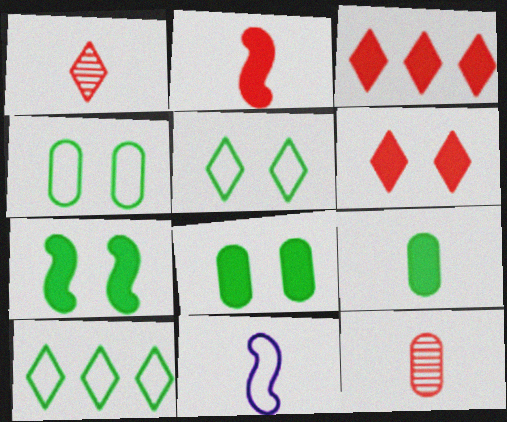[[1, 9, 11]]